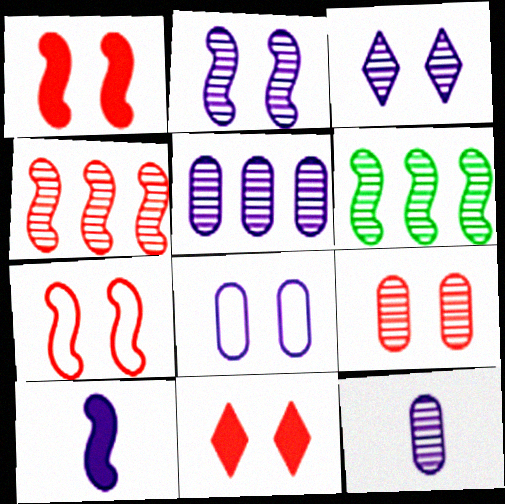[[6, 7, 10], 
[7, 9, 11]]